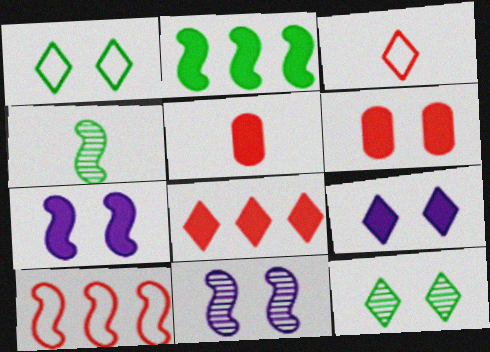[[1, 6, 11], 
[2, 5, 9], 
[4, 7, 10]]